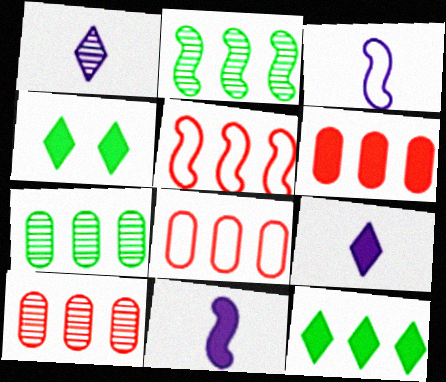[[3, 4, 10], 
[4, 6, 11], 
[6, 8, 10]]